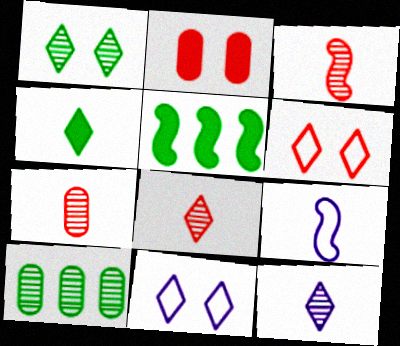[[3, 7, 8], 
[4, 7, 9], 
[5, 7, 11]]